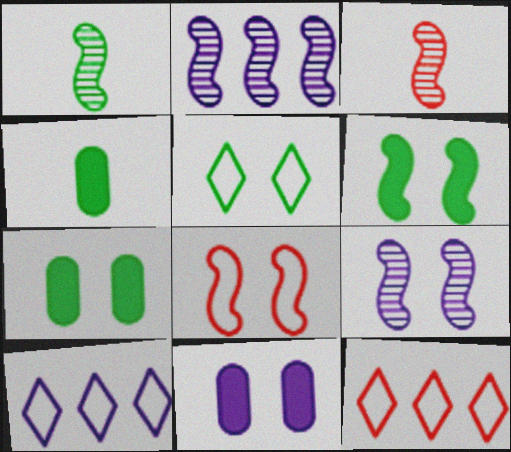[[1, 11, 12], 
[3, 7, 10], 
[4, 9, 12], 
[6, 8, 9]]